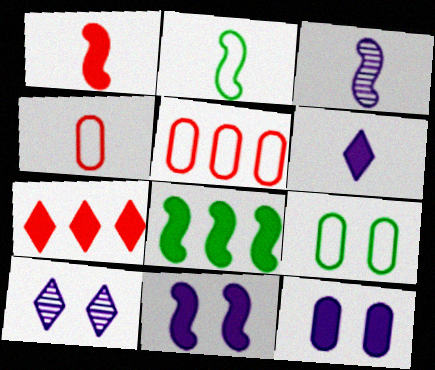[[1, 2, 3], 
[1, 8, 11], 
[3, 7, 9], 
[4, 8, 10]]